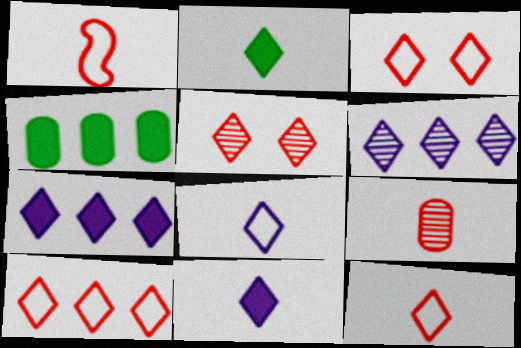[[2, 3, 6], 
[3, 10, 12]]